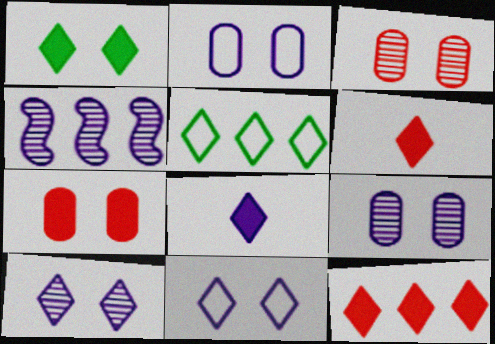[[1, 8, 12], 
[2, 4, 8], 
[5, 6, 10]]